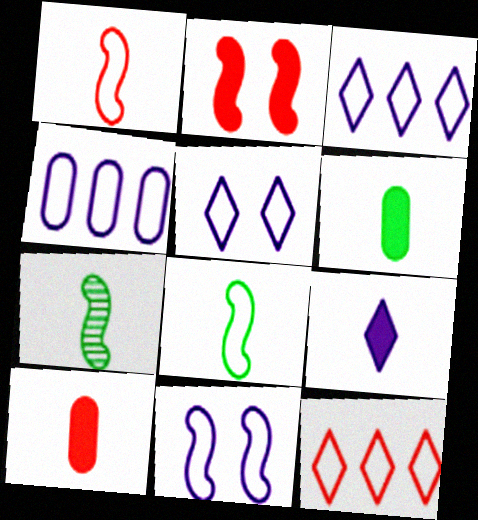[]